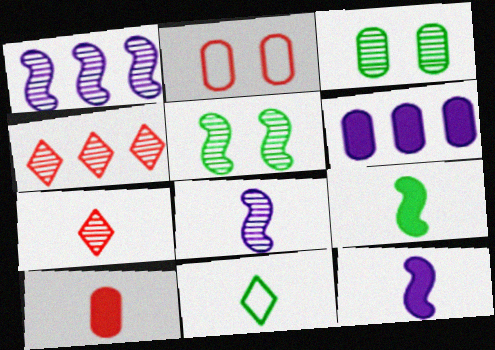[[1, 3, 7], 
[3, 4, 8], 
[8, 10, 11]]